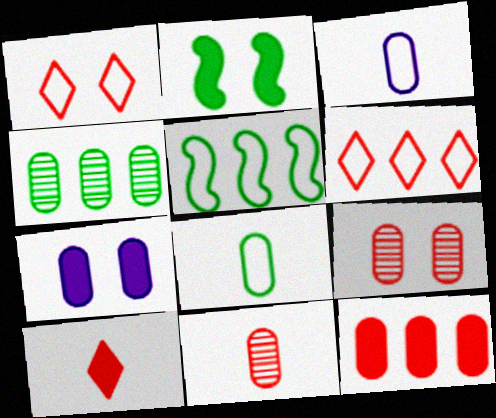[[1, 3, 5]]